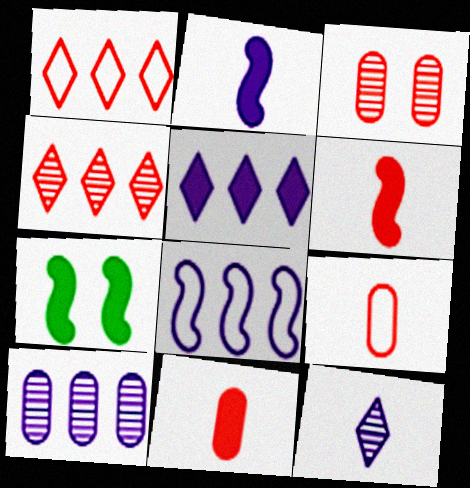[[1, 3, 6], 
[5, 7, 11], 
[5, 8, 10]]